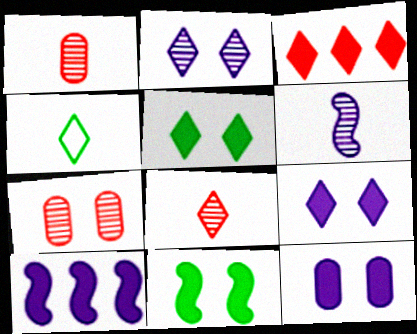[[2, 3, 4], 
[4, 7, 10]]